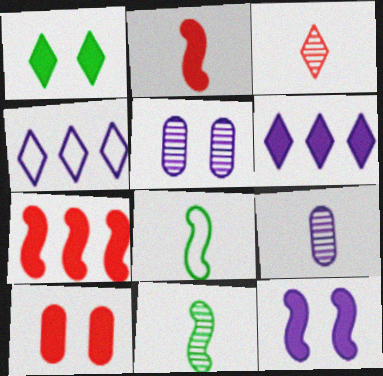[[1, 3, 4], 
[1, 10, 12], 
[3, 9, 11], 
[4, 9, 12], 
[4, 10, 11]]